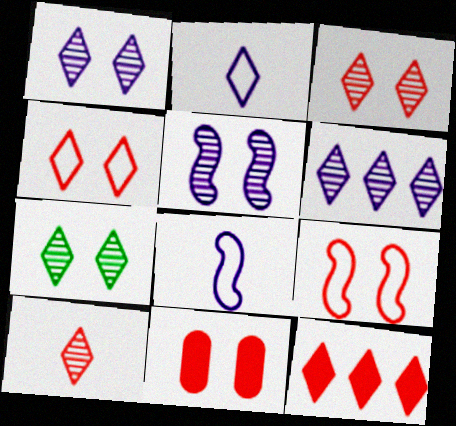[[1, 3, 7], 
[2, 7, 12], 
[3, 9, 11], 
[4, 10, 12], 
[6, 7, 10]]